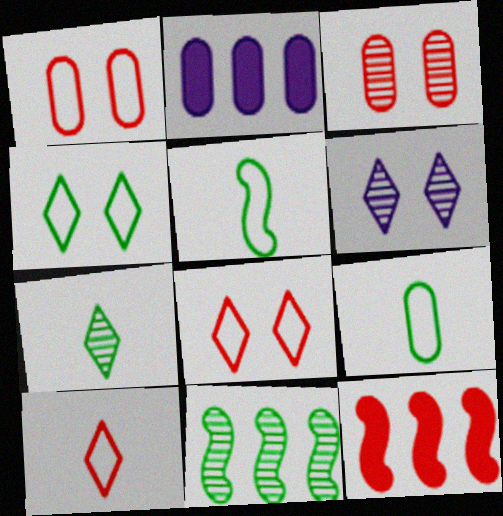[[2, 3, 9], 
[3, 10, 12], 
[6, 9, 12]]